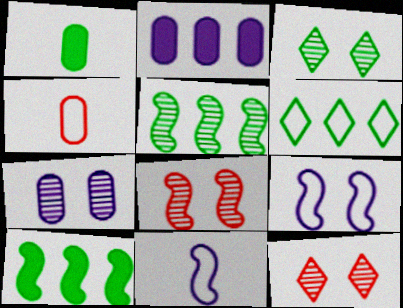[[3, 7, 8], 
[4, 6, 9], 
[8, 10, 11]]